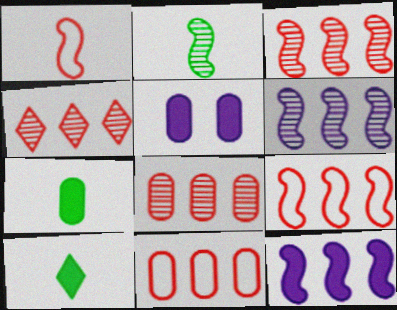[[3, 4, 8]]